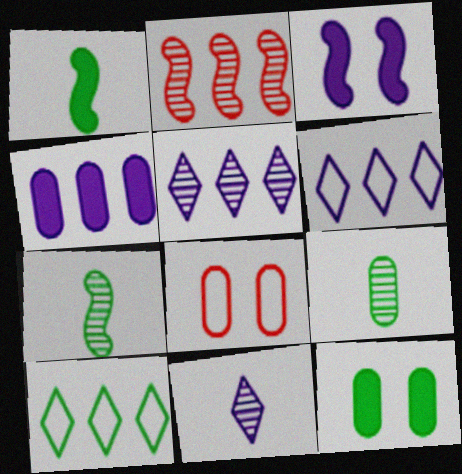[[1, 5, 8], 
[2, 4, 10], 
[4, 8, 9], 
[7, 10, 12]]